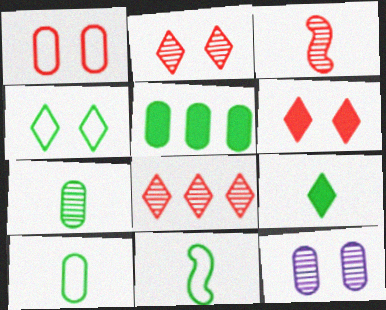[[7, 9, 11]]